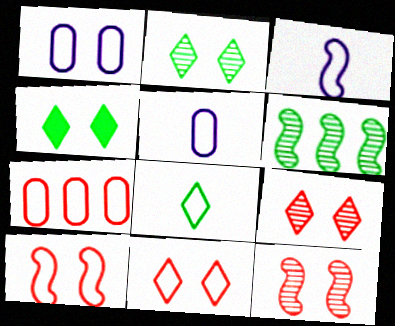[[1, 4, 12]]